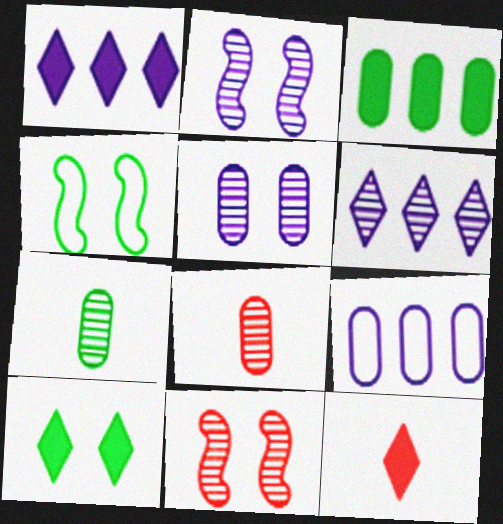[[1, 4, 8], 
[1, 10, 12], 
[6, 7, 11]]